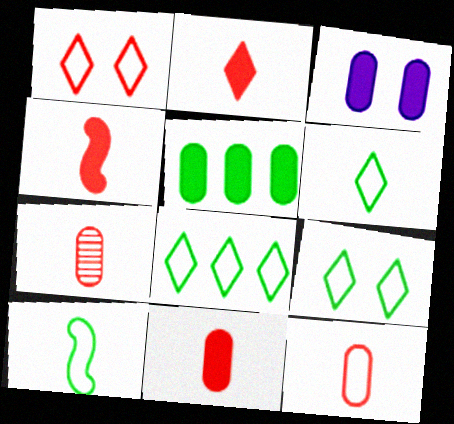[[2, 4, 11], 
[3, 5, 11], 
[6, 8, 9], 
[7, 11, 12]]